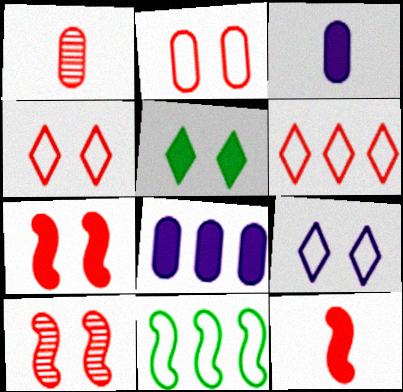[[1, 6, 7], 
[5, 8, 12]]